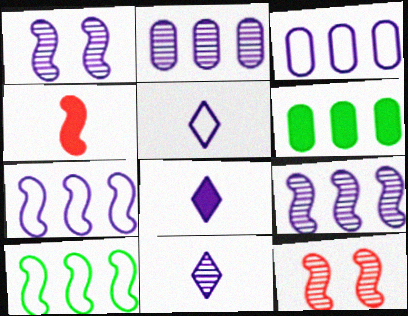[[1, 2, 11], 
[1, 3, 8], 
[1, 4, 10], 
[5, 6, 12], 
[5, 8, 11]]